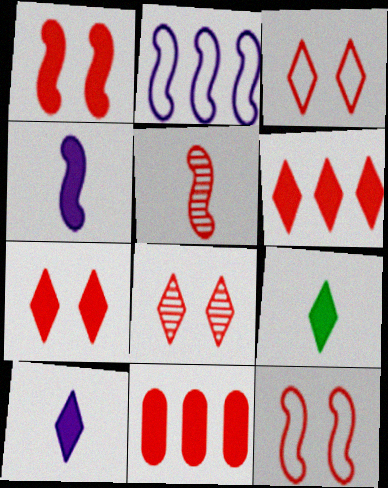[[3, 5, 11], 
[3, 7, 8]]